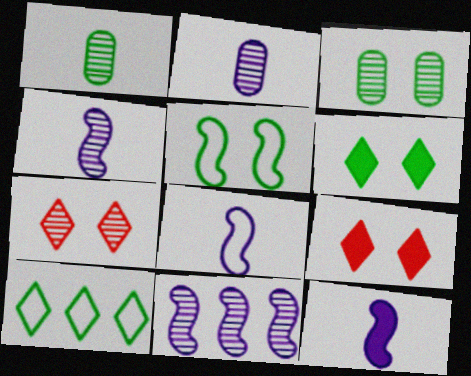[[1, 7, 11], 
[3, 5, 6], 
[4, 8, 12]]